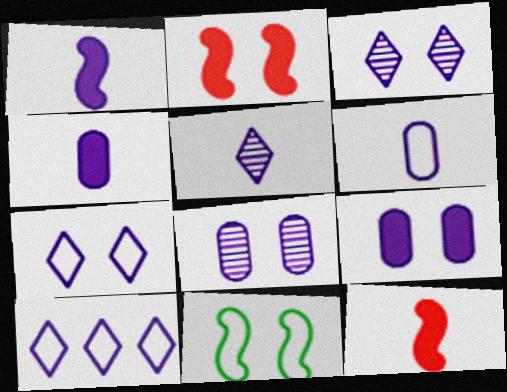[[1, 5, 6], 
[1, 8, 10]]